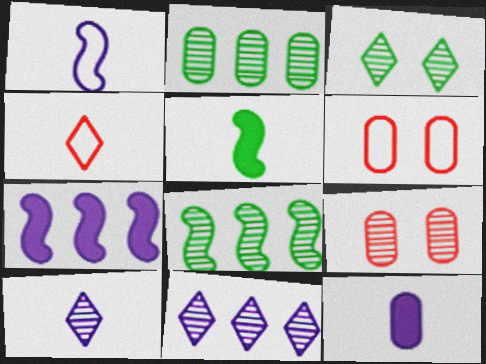[[1, 10, 12], 
[2, 6, 12], 
[5, 6, 11], 
[8, 9, 10]]